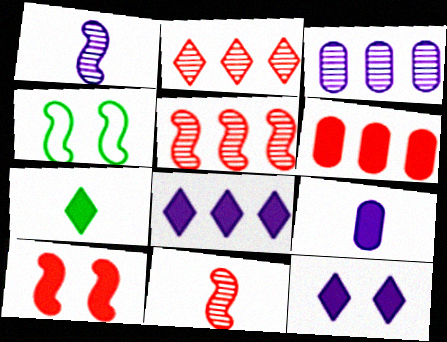[[2, 4, 9]]